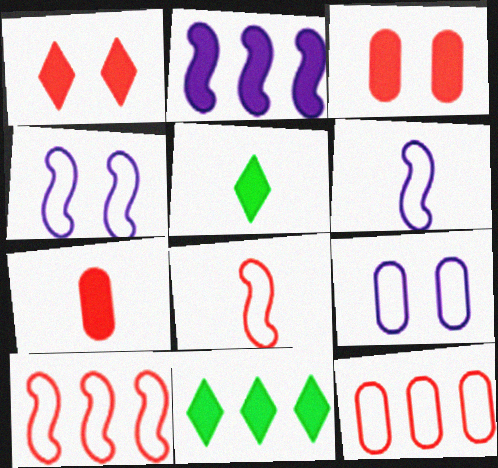[[2, 3, 5]]